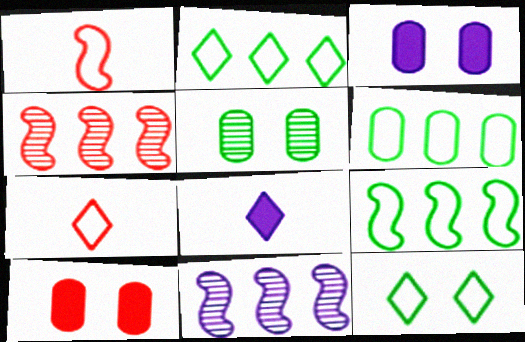[[2, 6, 9], 
[4, 7, 10]]